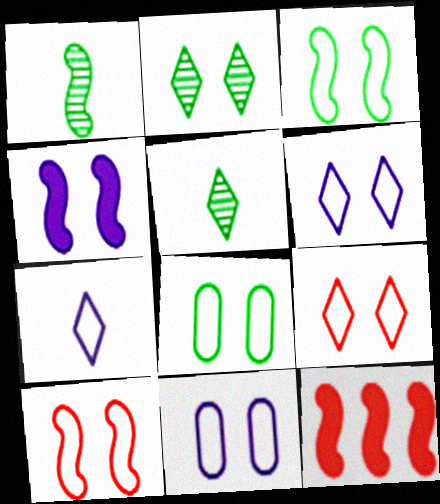[[3, 9, 11], 
[5, 11, 12], 
[6, 8, 10]]